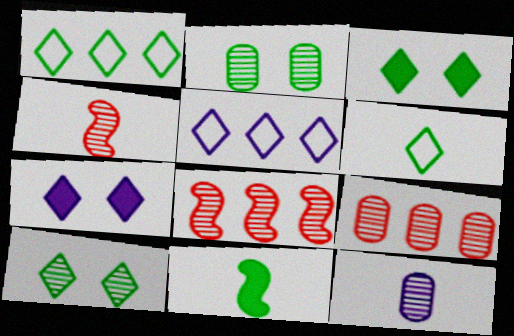[[1, 2, 11], 
[2, 9, 12], 
[8, 10, 12]]